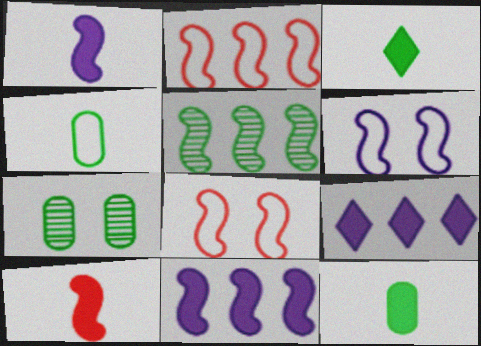[[1, 5, 8], 
[2, 5, 11], 
[5, 6, 10]]